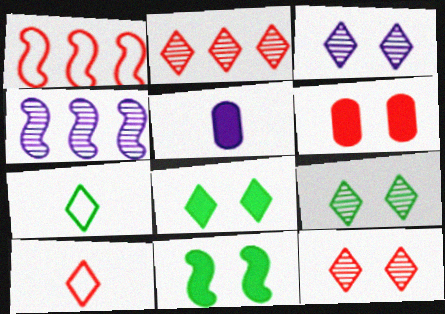[[1, 5, 9], 
[3, 9, 12], 
[4, 6, 7]]